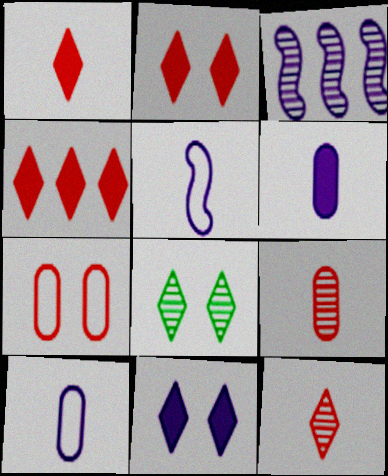[[1, 2, 4], 
[3, 8, 9], 
[3, 10, 11]]